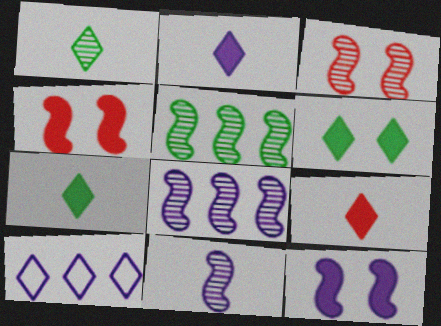[[2, 7, 9], 
[3, 5, 11]]